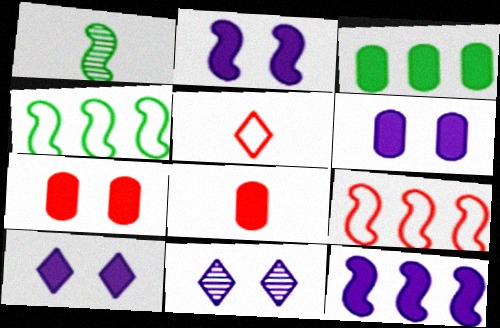[[1, 2, 9], 
[2, 6, 10], 
[3, 6, 8], 
[4, 8, 11]]